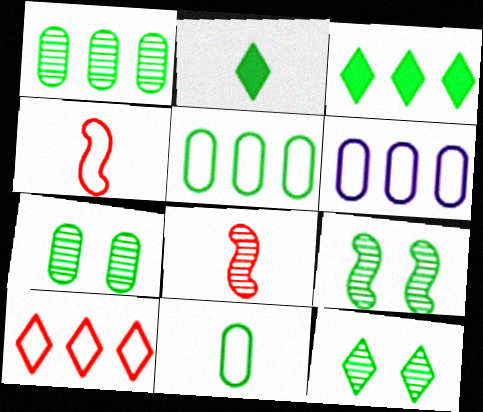[[2, 5, 9], 
[3, 9, 11], 
[7, 9, 12]]